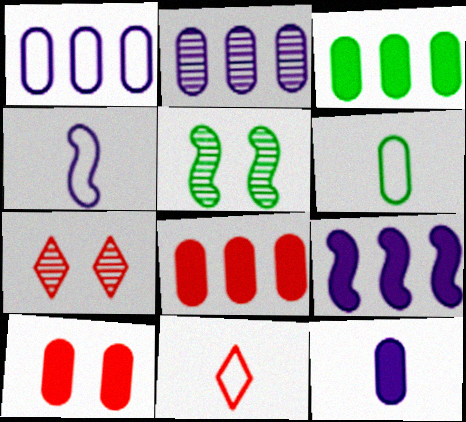[[2, 6, 10], 
[3, 4, 7], 
[3, 10, 12], 
[4, 6, 11], 
[6, 7, 9]]